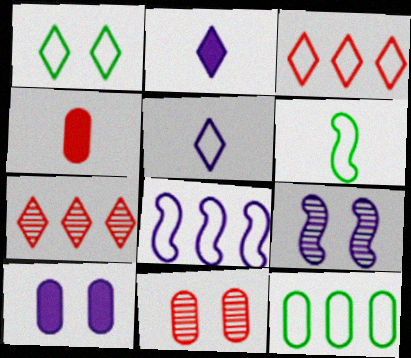[[1, 2, 7], 
[1, 3, 5], 
[1, 6, 12], 
[3, 8, 12], 
[6, 7, 10]]